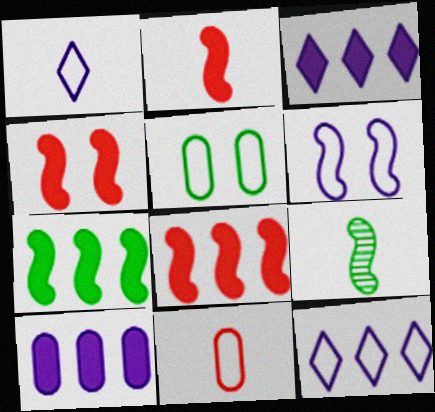[[2, 4, 8], 
[6, 8, 9]]